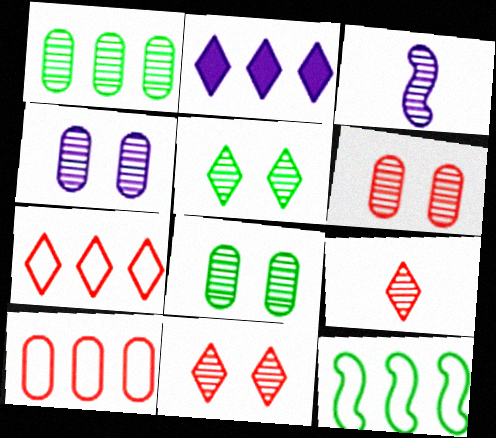[[1, 3, 11], 
[4, 6, 8]]